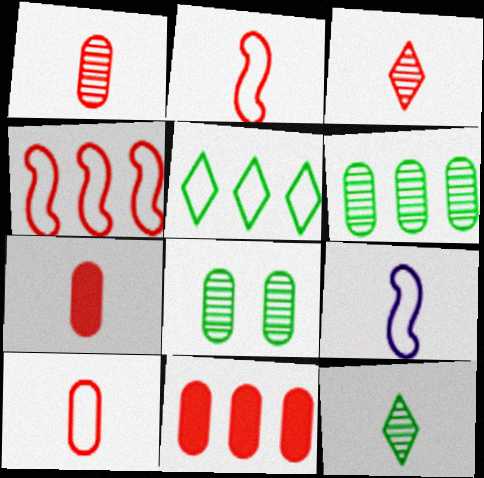[[1, 7, 10], 
[2, 3, 7], 
[7, 9, 12]]